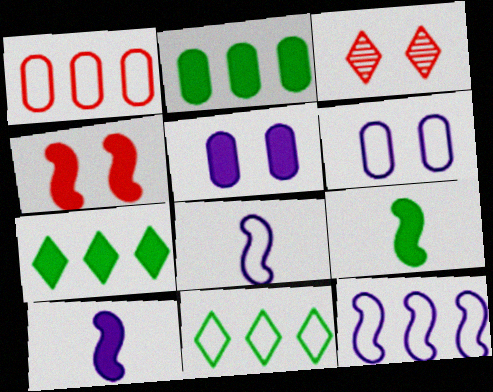[[1, 11, 12], 
[2, 3, 8]]